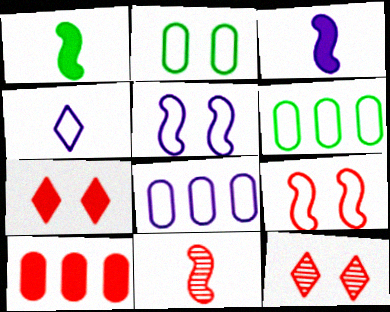[[1, 8, 12], 
[3, 6, 12], 
[4, 5, 8], 
[4, 6, 9]]